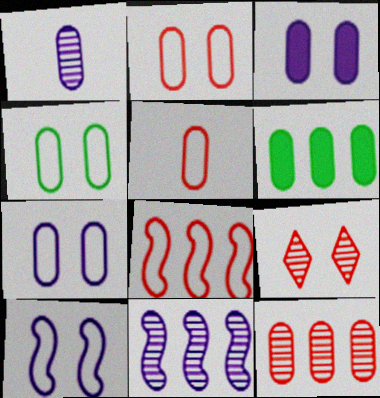[[1, 2, 6], 
[2, 4, 7]]